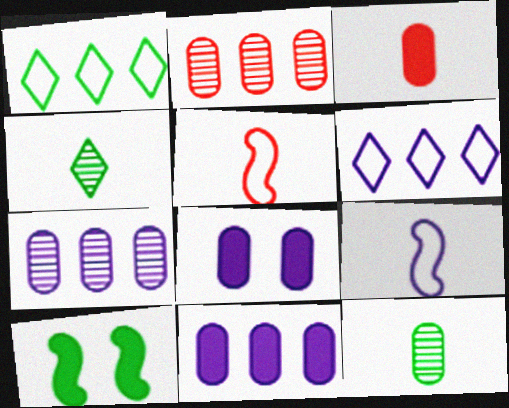[[1, 10, 12], 
[3, 4, 9]]